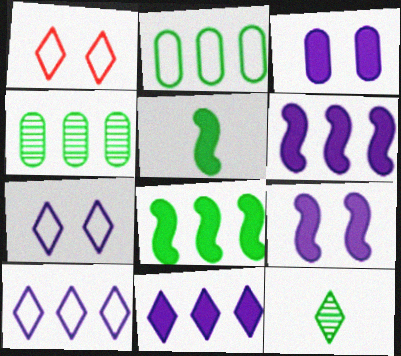[[1, 11, 12]]